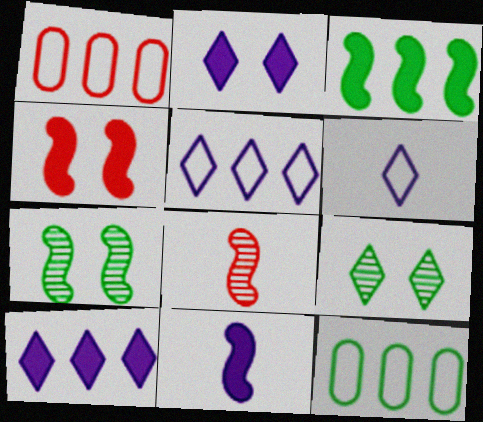[[1, 9, 11], 
[2, 8, 12], 
[3, 4, 11]]